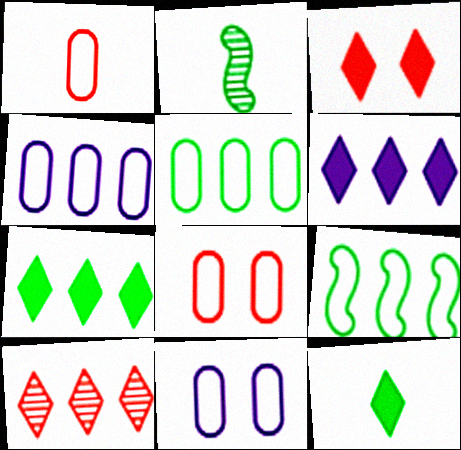[[1, 5, 11], 
[2, 3, 4], 
[2, 6, 8], 
[3, 6, 12]]